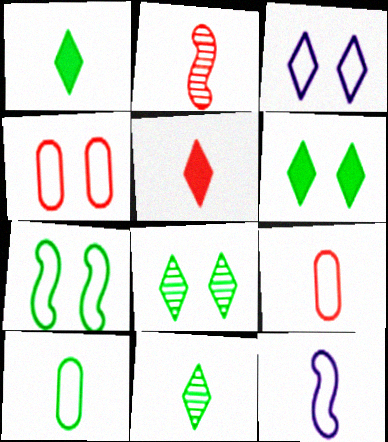[[2, 5, 9], 
[3, 4, 7]]